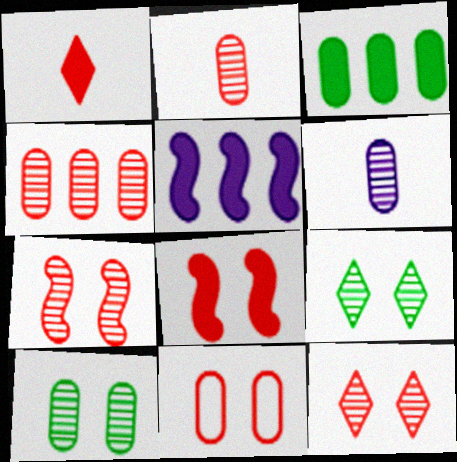[[3, 6, 11], 
[4, 6, 10], 
[8, 11, 12]]